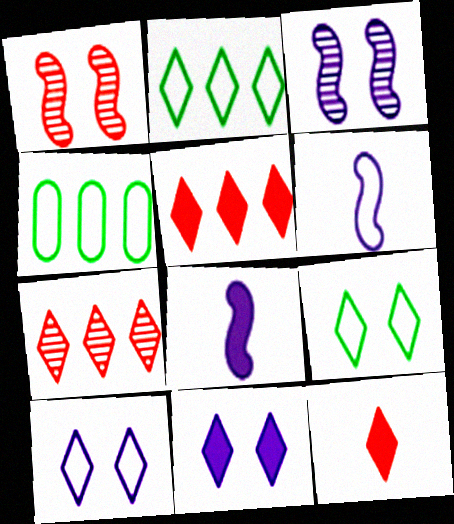[[3, 4, 12]]